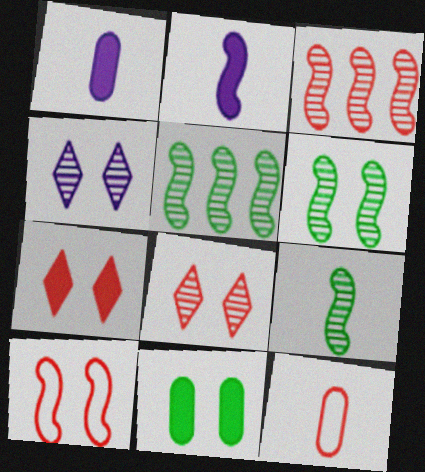[[2, 5, 10], 
[3, 7, 12], 
[4, 10, 11], 
[5, 6, 9]]